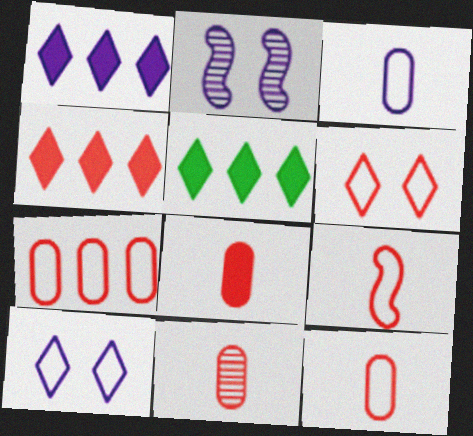[[1, 2, 3], 
[1, 4, 5], 
[2, 5, 12], 
[6, 7, 9], 
[8, 11, 12]]